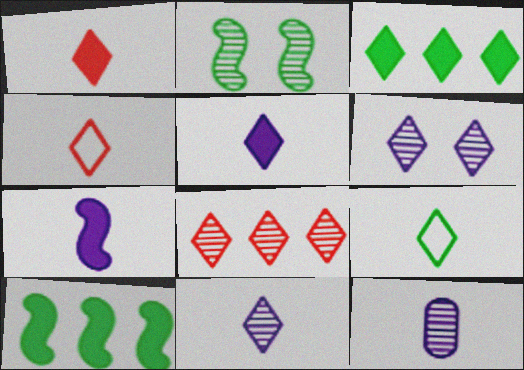[[1, 9, 11], 
[2, 8, 12], 
[3, 4, 6]]